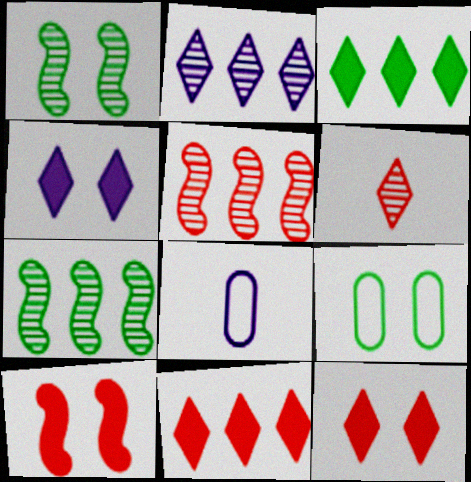[[1, 8, 11], 
[7, 8, 12]]